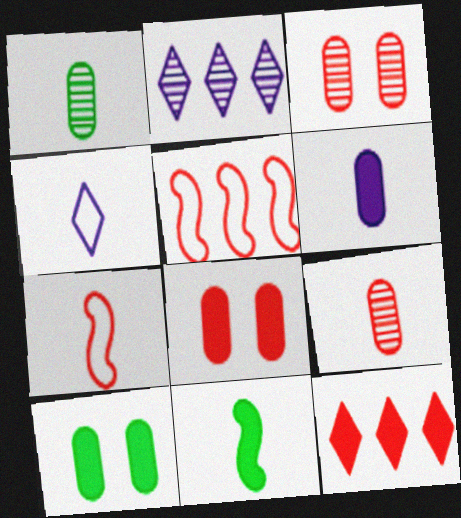[[2, 7, 10], 
[3, 7, 12], 
[4, 9, 11]]